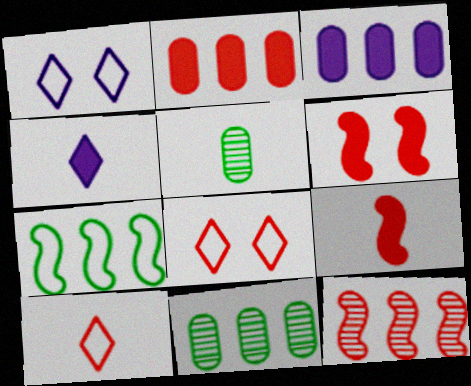[[1, 9, 11]]